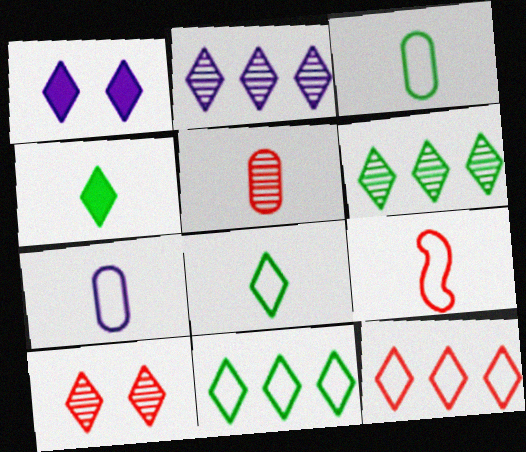[[7, 8, 9]]